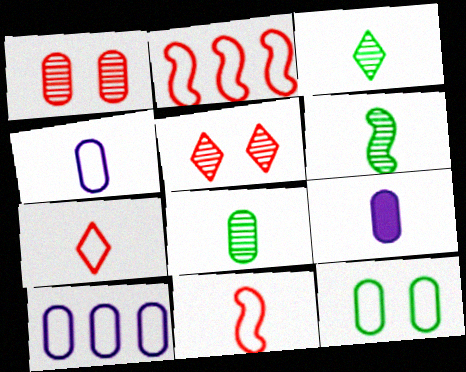[[3, 6, 8], 
[3, 9, 11], 
[6, 7, 9]]